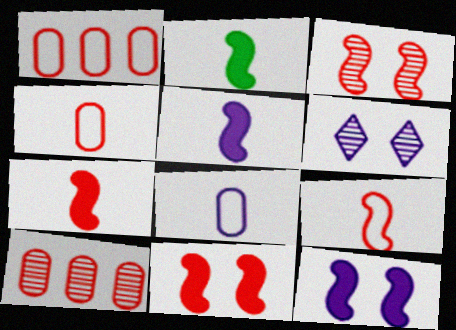[[1, 2, 6], 
[2, 5, 7]]